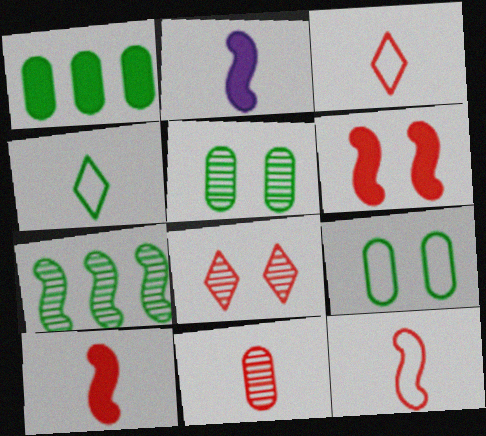[[2, 4, 11], 
[3, 10, 11]]